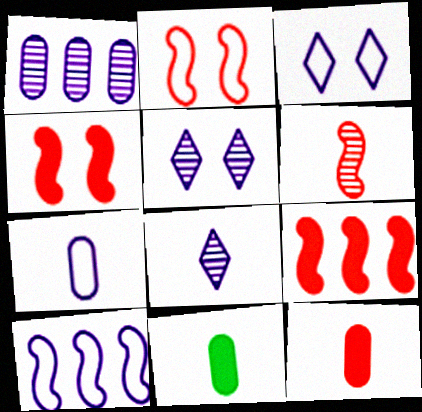[[2, 6, 9], 
[3, 7, 10]]